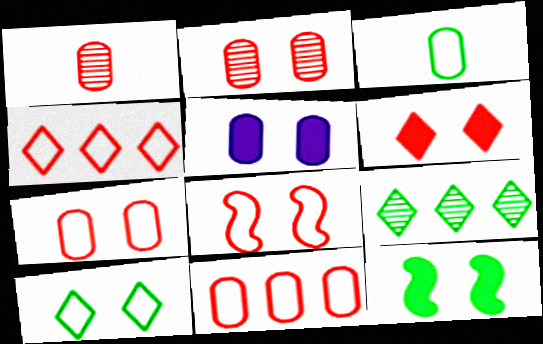[[2, 6, 8], 
[3, 9, 12], 
[5, 6, 12]]